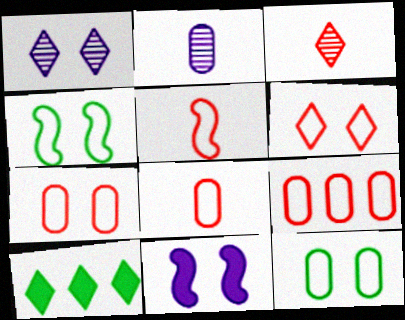[[5, 6, 9], 
[7, 8, 9]]